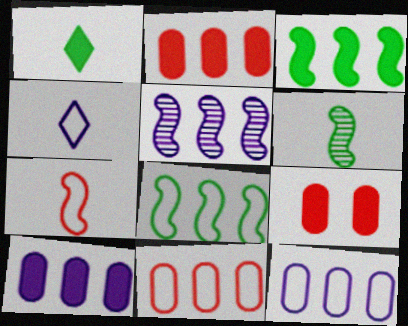[]